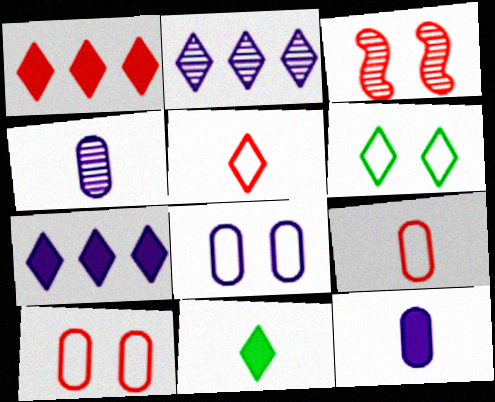[[1, 3, 9]]